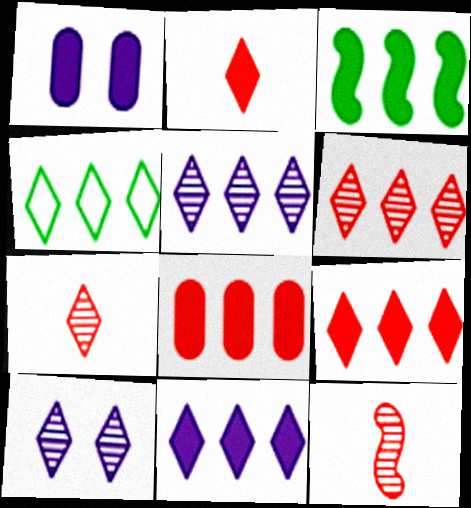[[1, 2, 3], 
[1, 4, 12], 
[2, 4, 10], 
[3, 8, 11], 
[4, 5, 9], 
[4, 6, 11]]